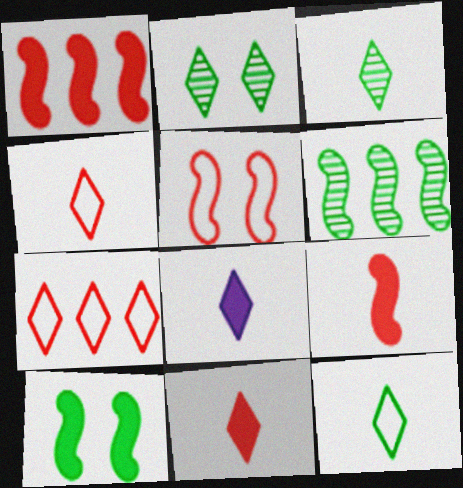[[2, 7, 8], 
[3, 4, 8]]